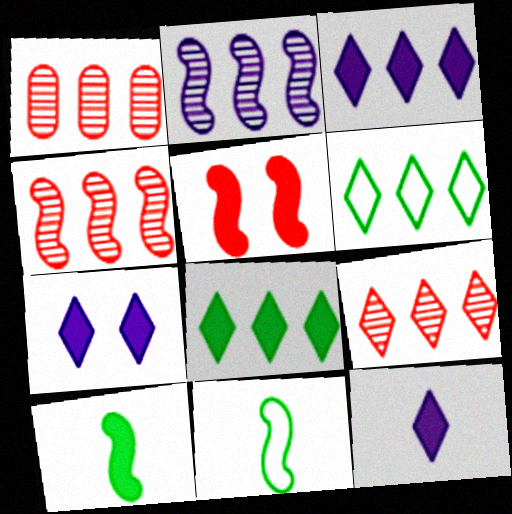[[1, 4, 9], 
[1, 7, 11], 
[2, 5, 11], 
[3, 6, 9], 
[3, 7, 12]]